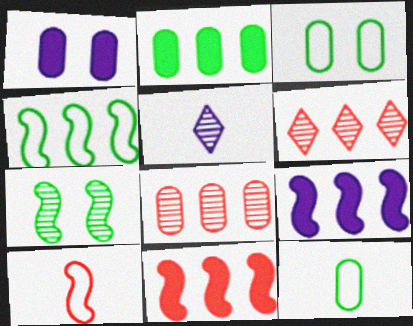[[1, 8, 12], 
[3, 5, 11], 
[5, 7, 8], 
[7, 9, 10]]